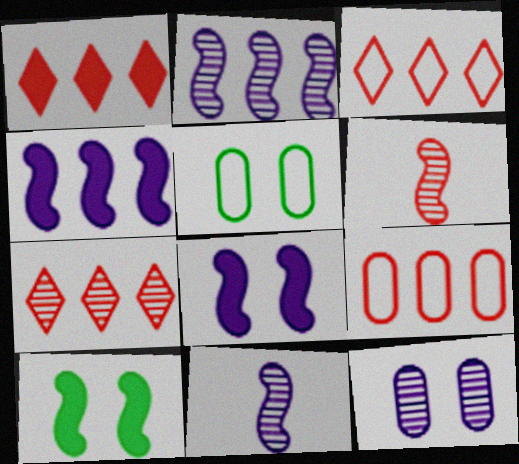[[1, 3, 7], 
[1, 5, 11]]